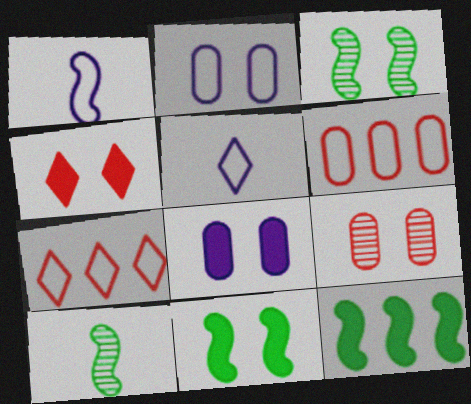[[2, 3, 4], 
[4, 8, 11], 
[5, 9, 12], 
[7, 8, 10]]